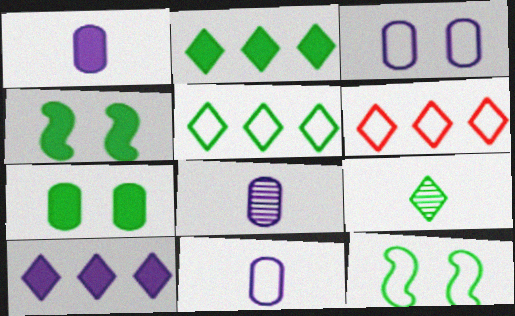[[1, 8, 11], 
[4, 6, 8], 
[6, 11, 12]]